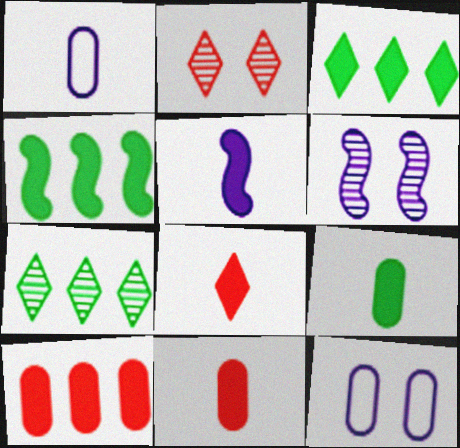[[1, 2, 4], 
[5, 8, 9]]